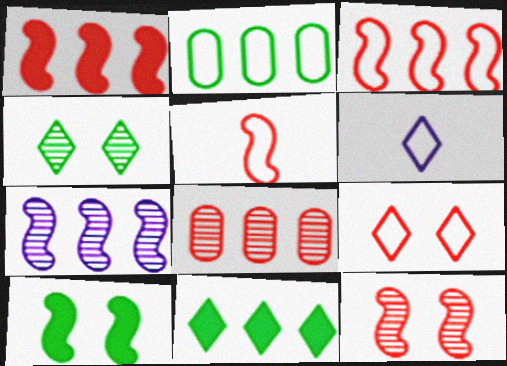[[1, 5, 12], 
[5, 7, 10], 
[6, 8, 10]]